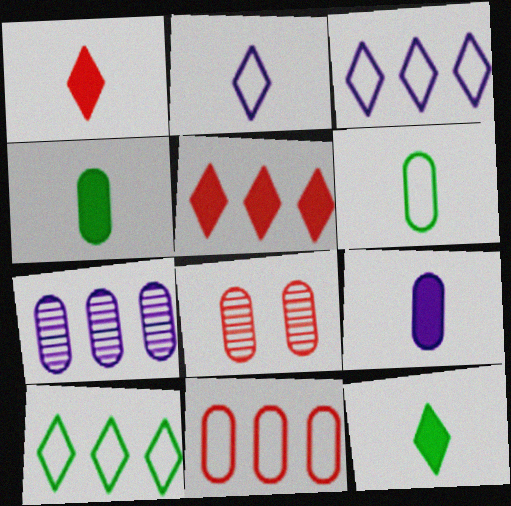[]